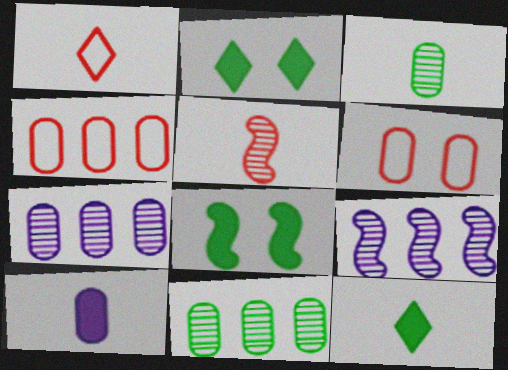[[1, 7, 8], 
[6, 9, 12], 
[6, 10, 11]]